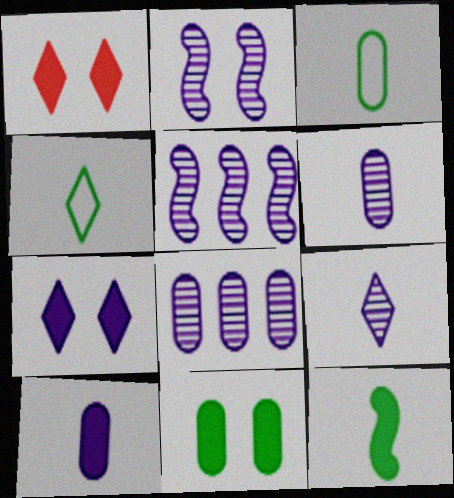[[1, 3, 5], 
[2, 8, 9]]